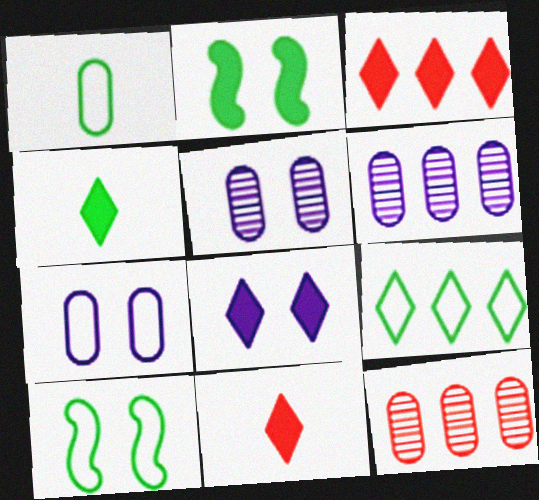[[1, 9, 10], 
[3, 4, 8], 
[6, 10, 11]]